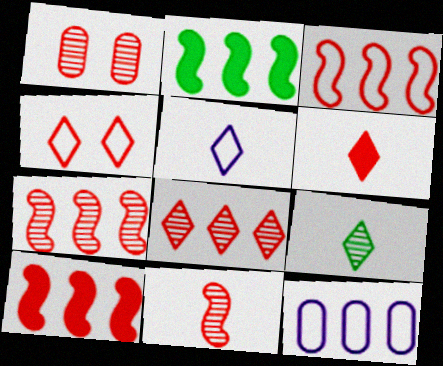[[1, 2, 5], 
[1, 3, 6], 
[1, 8, 11], 
[2, 8, 12], 
[3, 7, 10], 
[4, 6, 8], 
[5, 6, 9]]